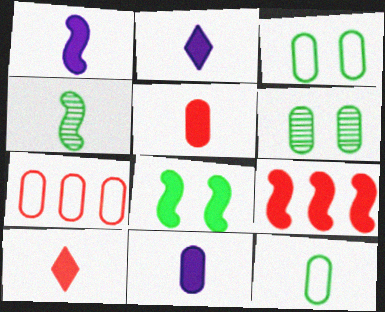[[1, 2, 11], 
[1, 8, 9], 
[6, 7, 11]]